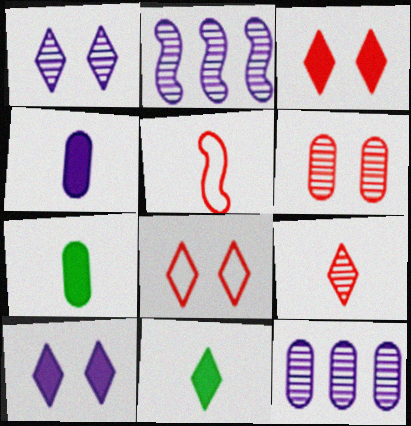[[2, 7, 8]]